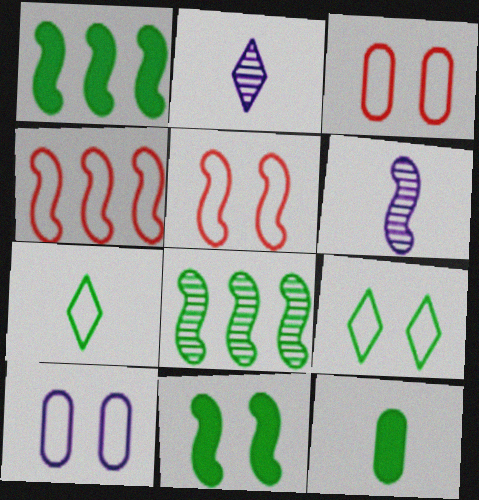[[1, 2, 3], 
[1, 5, 6], 
[4, 6, 11], 
[4, 7, 10], 
[5, 9, 10], 
[8, 9, 12]]